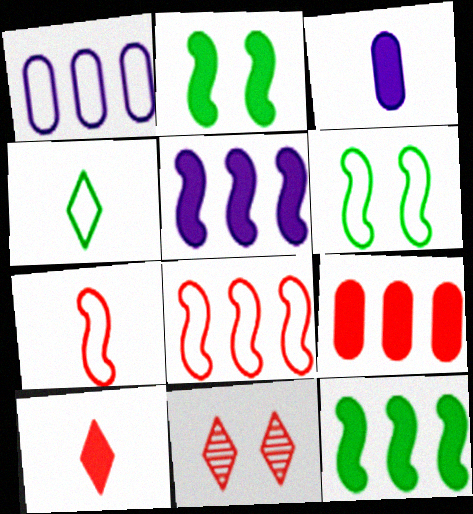[[7, 9, 11]]